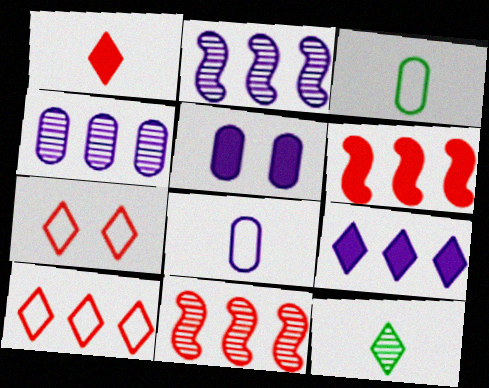[[4, 5, 8], 
[7, 9, 12]]